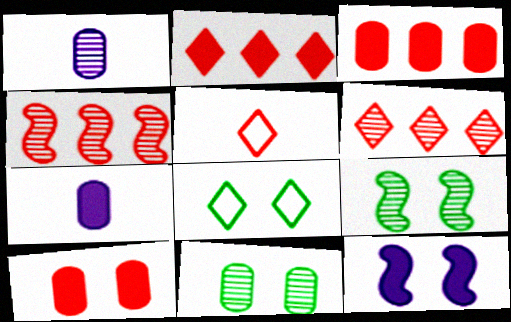[[1, 6, 9], 
[4, 5, 10], 
[4, 7, 8]]